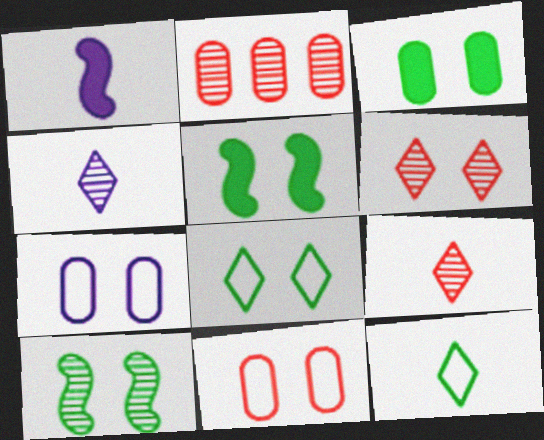[[1, 2, 8], 
[2, 4, 10], 
[3, 8, 10], 
[5, 6, 7]]